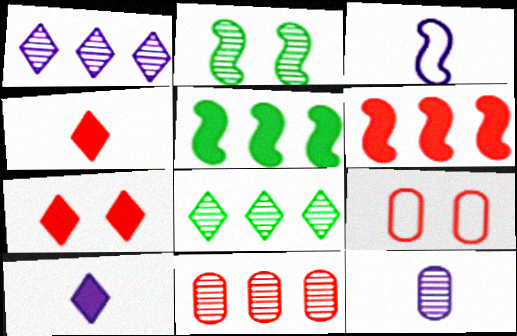[[2, 3, 6], 
[3, 10, 12]]